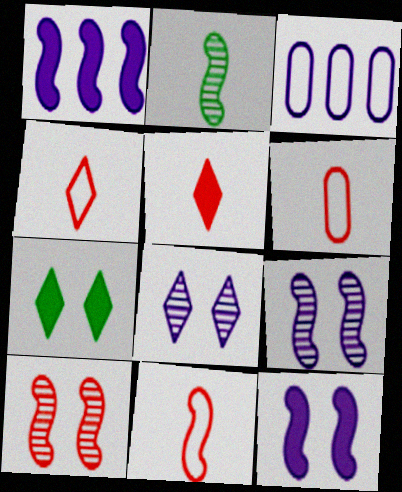[[4, 6, 11]]